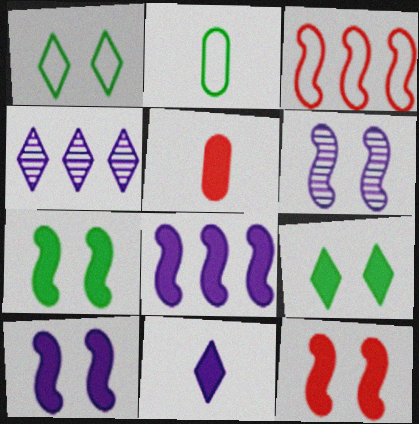[[2, 4, 12], 
[5, 8, 9], 
[7, 10, 12]]